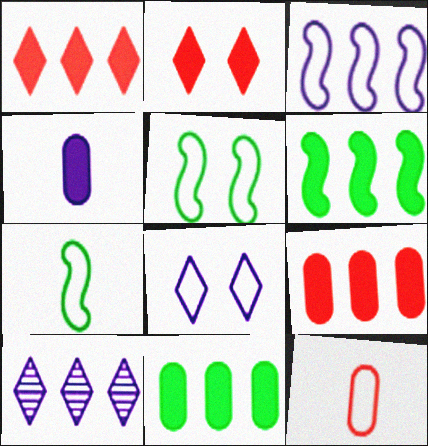[[2, 4, 6]]